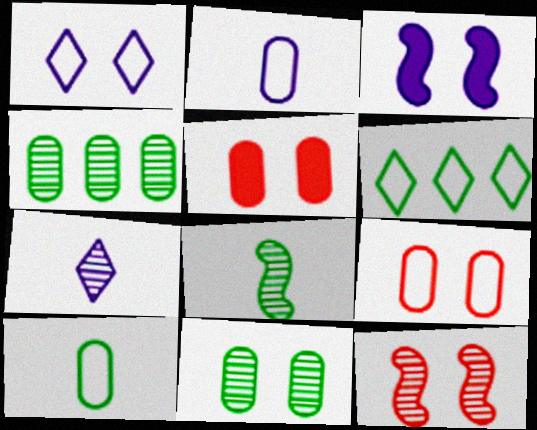[[2, 4, 5], 
[4, 7, 12]]